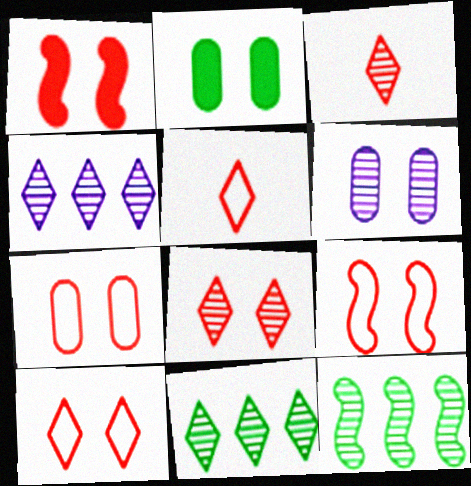[[1, 7, 8], 
[2, 6, 7], 
[3, 6, 12], 
[7, 9, 10]]